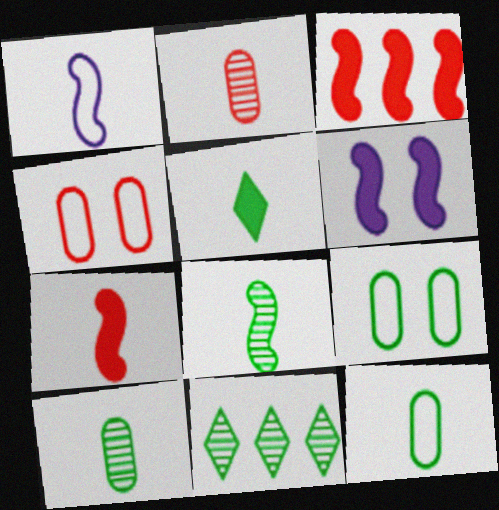[[1, 2, 5], 
[1, 7, 8], 
[5, 8, 12]]